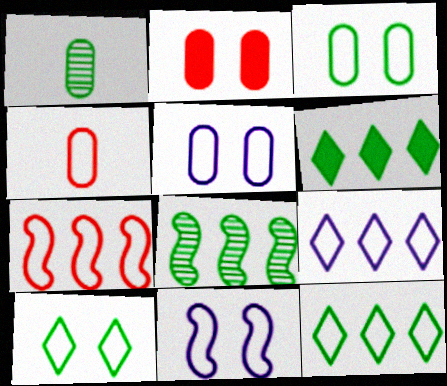[[4, 11, 12]]